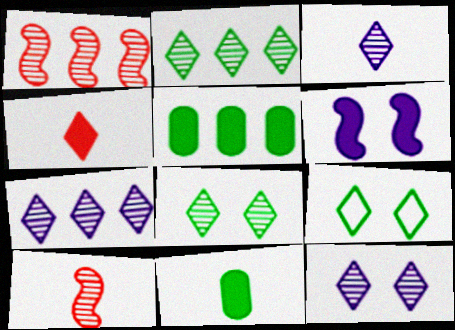[[3, 7, 12], 
[4, 5, 6], 
[4, 7, 9]]